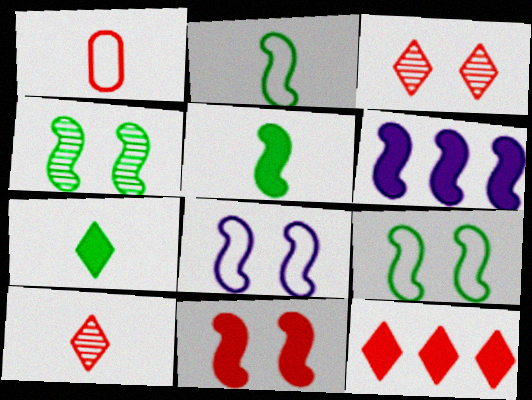[[4, 8, 11], 
[5, 6, 11]]